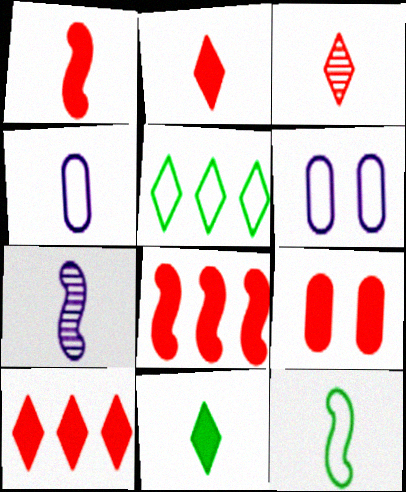[[1, 7, 12], 
[1, 9, 10], 
[2, 8, 9], 
[5, 7, 9]]